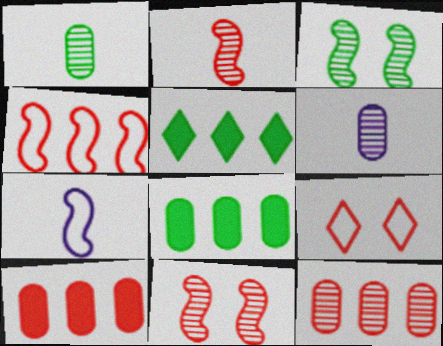[[2, 9, 10]]